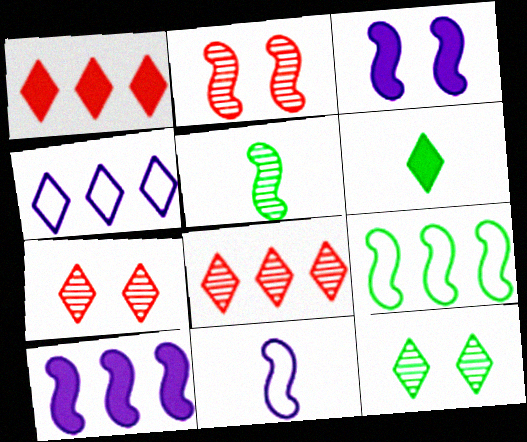[[4, 6, 7]]